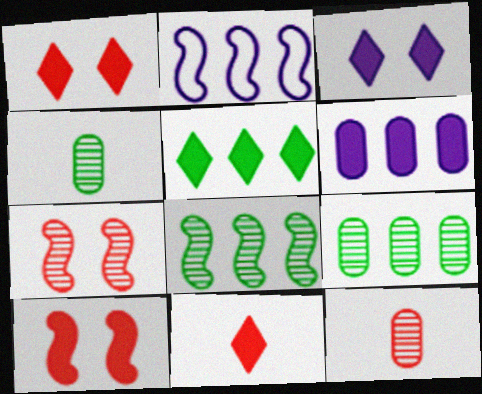[[1, 2, 4], 
[3, 5, 11]]